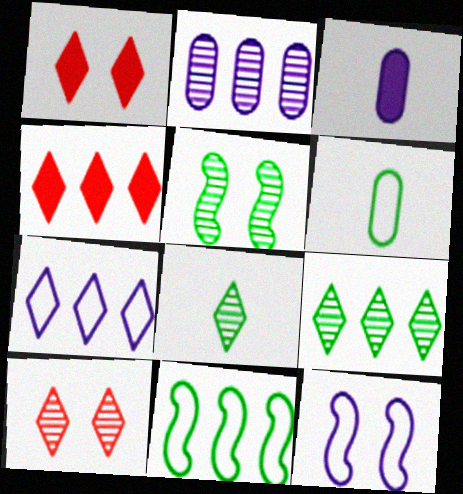[[1, 7, 8], 
[2, 4, 11], 
[3, 10, 11], 
[4, 7, 9]]